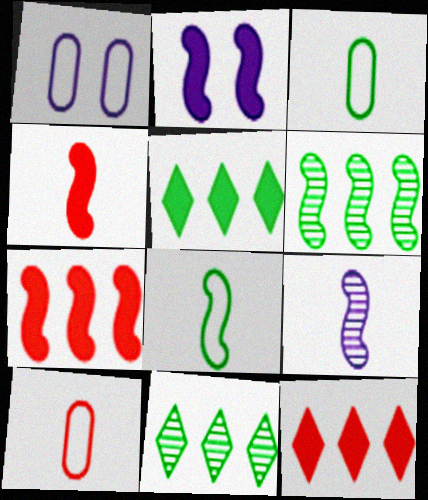[[1, 4, 11], 
[2, 10, 11], 
[4, 8, 9]]